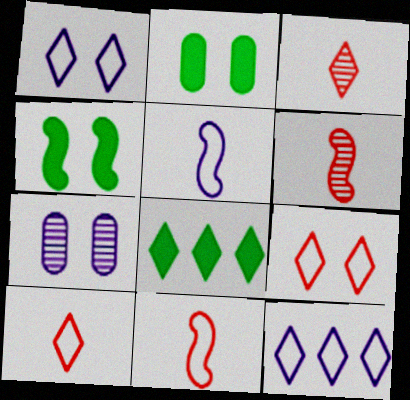[[1, 3, 8], 
[2, 6, 12], 
[4, 7, 9], 
[7, 8, 11]]